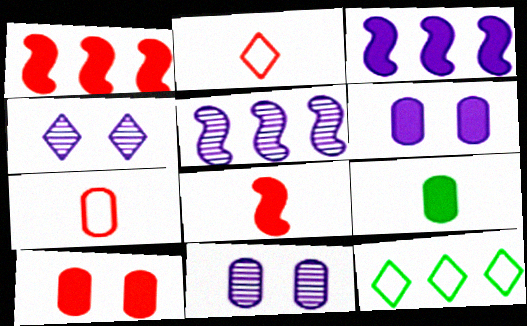[[8, 11, 12]]